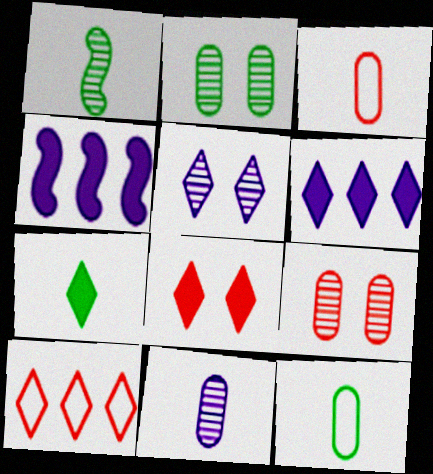[[1, 7, 12], 
[5, 7, 10], 
[6, 7, 8]]